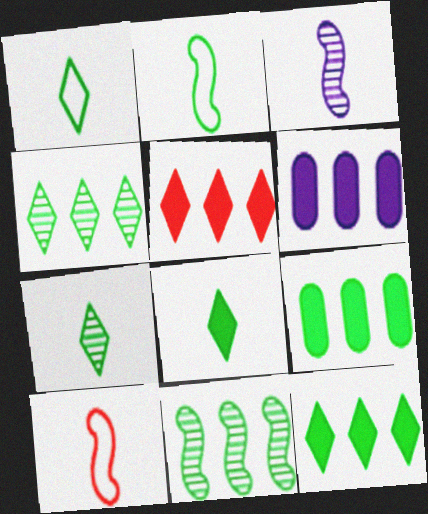[[1, 7, 8]]